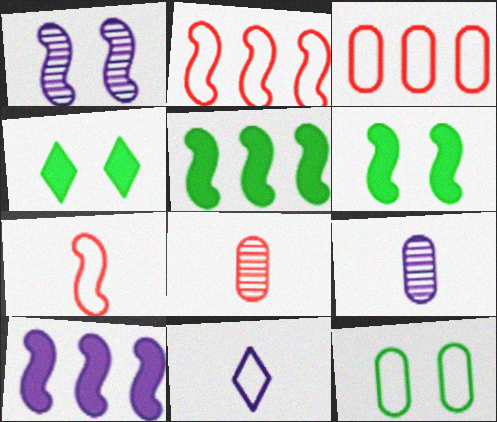[[1, 5, 7], 
[2, 4, 9], 
[2, 11, 12]]